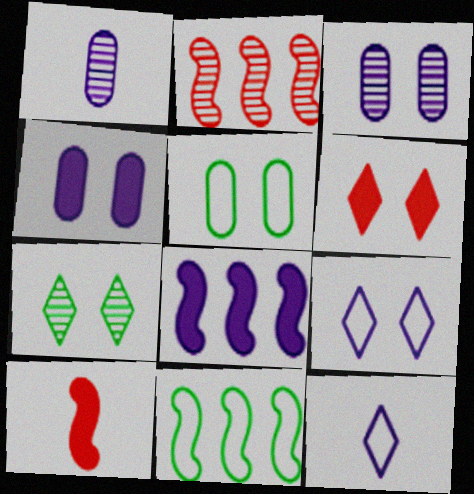[[1, 2, 7], 
[1, 6, 11], 
[1, 8, 9], 
[2, 8, 11], 
[3, 8, 12], 
[6, 7, 9]]